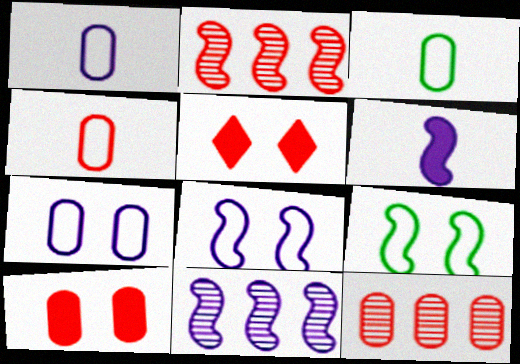[[1, 3, 4], 
[2, 4, 5], 
[2, 6, 9], 
[3, 5, 11], 
[4, 10, 12], 
[6, 8, 11]]